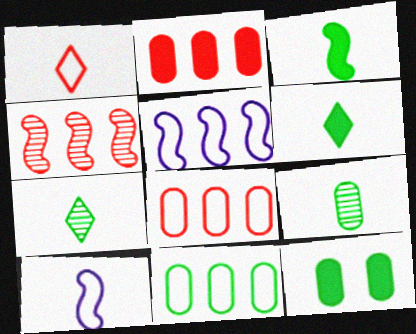[[9, 11, 12]]